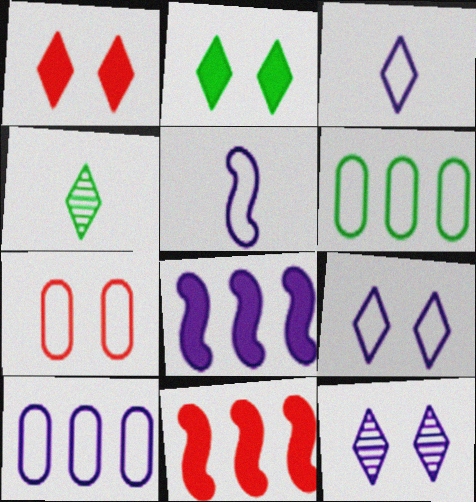[[4, 7, 8], 
[5, 9, 10]]